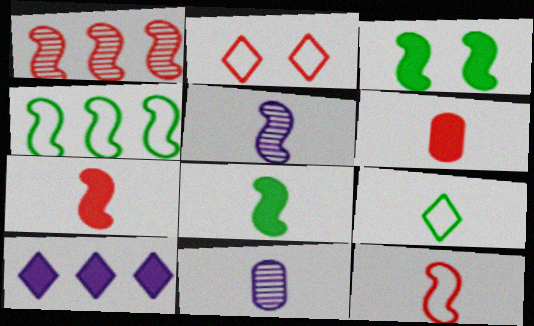[[1, 2, 6], 
[3, 6, 10], 
[5, 6, 9], 
[5, 8, 12], 
[7, 9, 11]]